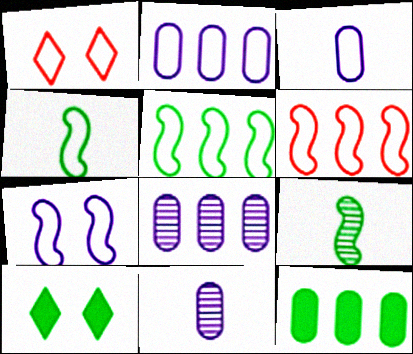[[1, 2, 4], 
[1, 3, 5], 
[4, 6, 7], 
[6, 10, 11]]